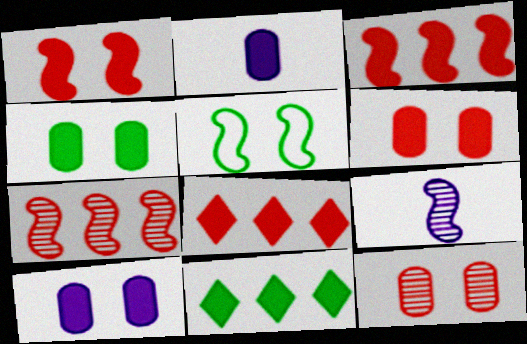[[1, 2, 11], 
[3, 5, 9], 
[4, 6, 10]]